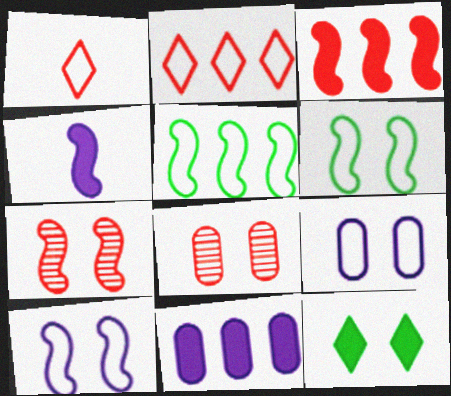[[1, 3, 8], 
[1, 5, 9], 
[4, 5, 7], 
[7, 9, 12], 
[8, 10, 12]]